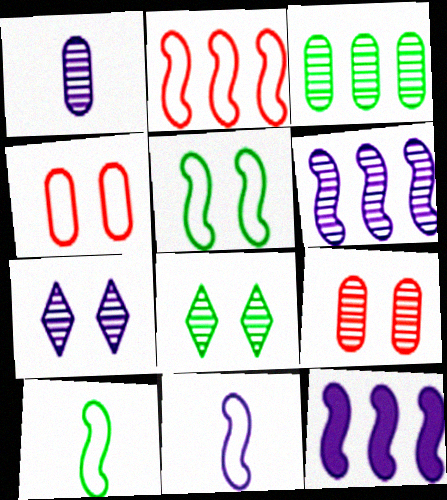[[1, 3, 9], 
[1, 6, 7], 
[2, 5, 11]]